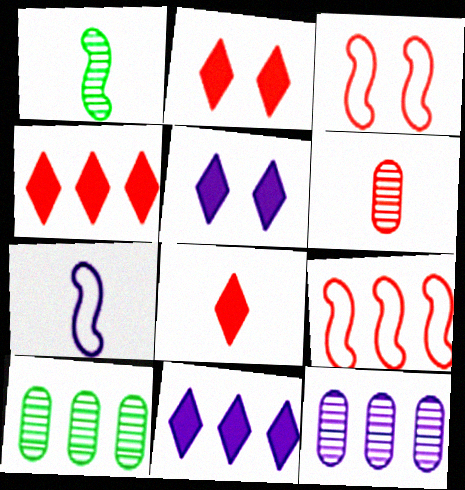[[2, 4, 8], 
[2, 6, 9], 
[2, 7, 10], 
[3, 4, 6], 
[5, 7, 12], 
[9, 10, 11]]